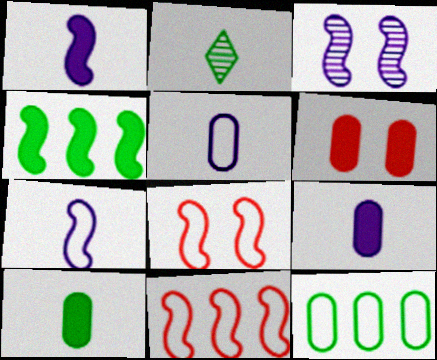[]